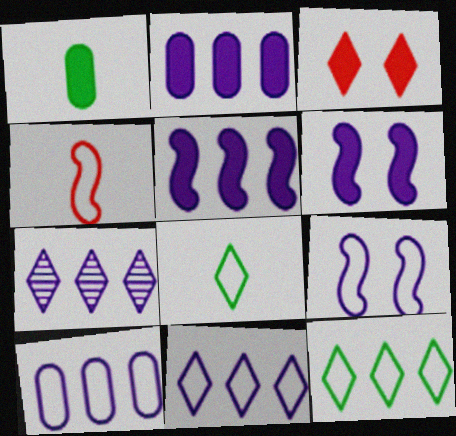[[1, 3, 5], 
[3, 7, 8], 
[5, 7, 10]]